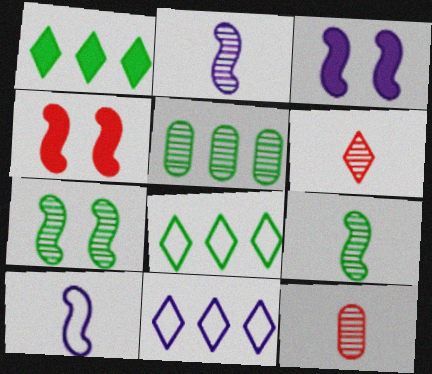[[3, 8, 12]]